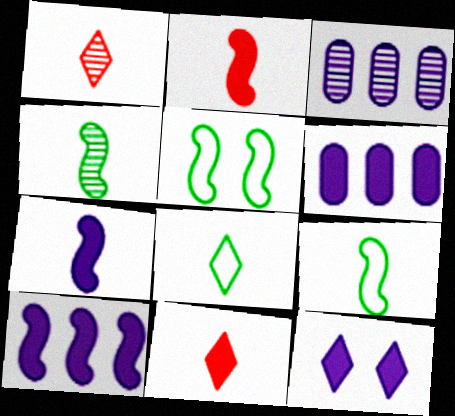[[1, 5, 6], 
[3, 5, 11], 
[6, 7, 12]]